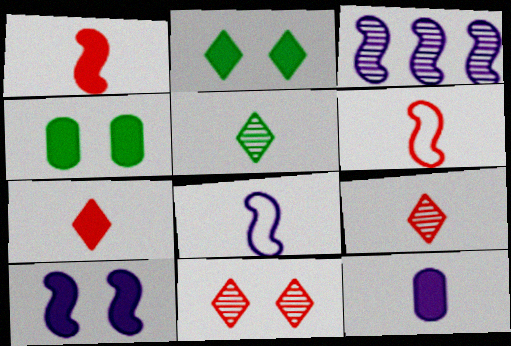[[3, 8, 10], 
[5, 6, 12]]